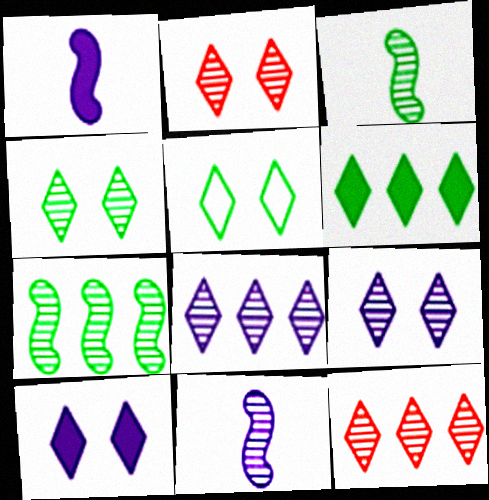[[2, 4, 9], 
[2, 5, 10]]